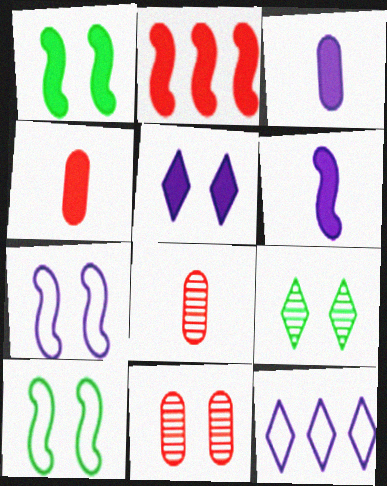[[1, 2, 6], 
[1, 8, 12], 
[5, 10, 11]]